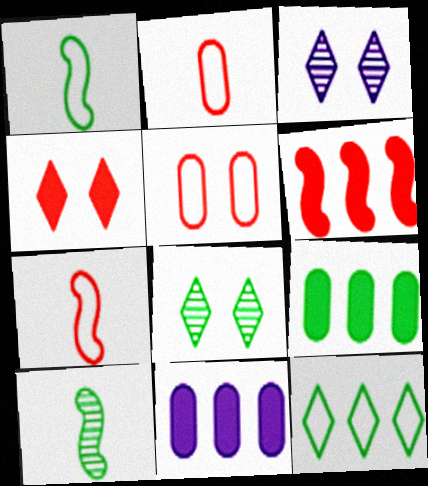[[1, 8, 9], 
[3, 7, 9], 
[7, 8, 11]]